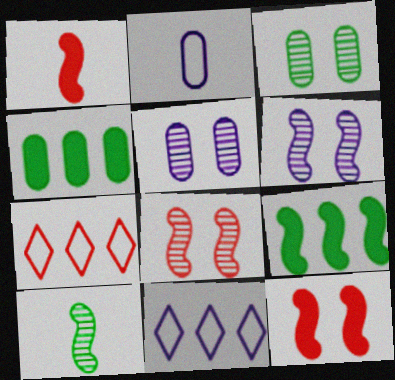[[1, 3, 11]]